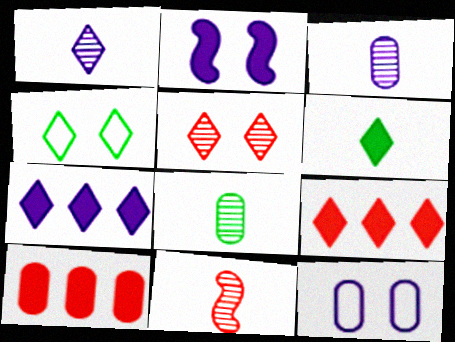[[1, 4, 9], 
[1, 8, 11], 
[2, 6, 10], 
[8, 10, 12]]